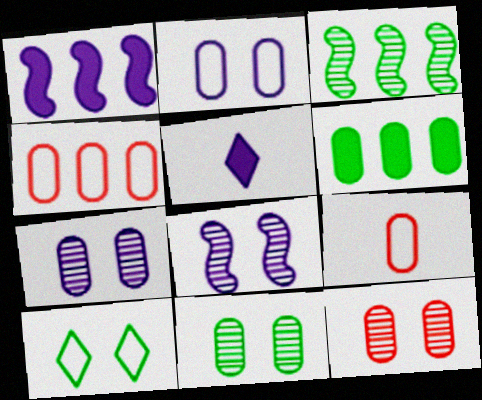[[6, 7, 9], 
[7, 11, 12]]